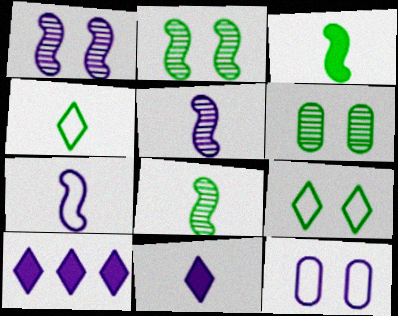[[5, 10, 12]]